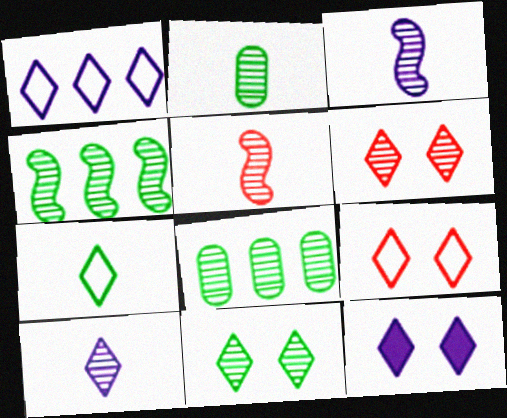[[1, 7, 9], 
[1, 10, 12], 
[2, 4, 11], 
[2, 5, 10], 
[3, 6, 8], 
[9, 11, 12]]